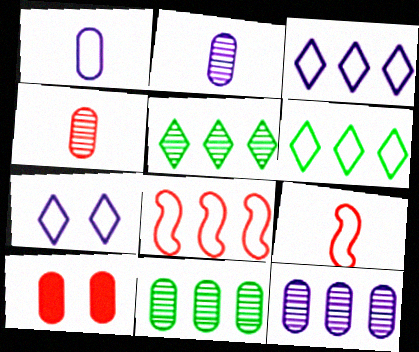[[1, 10, 11]]